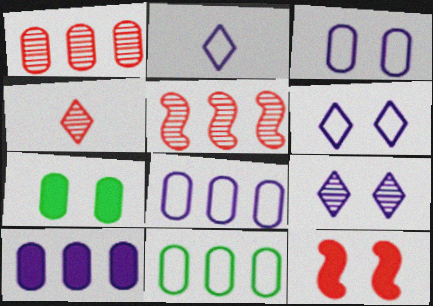[[1, 10, 11], 
[2, 5, 7]]